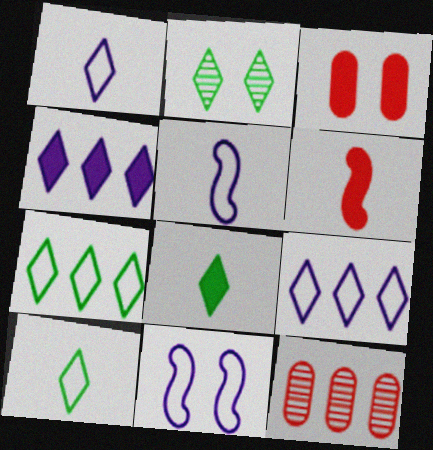[[2, 3, 11], 
[2, 7, 8], 
[8, 11, 12]]